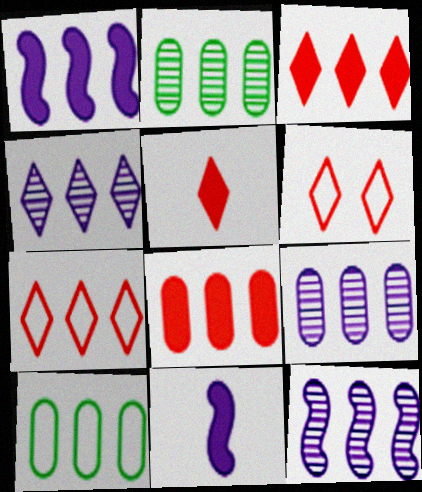[[1, 2, 7], 
[2, 6, 11], 
[3, 10, 12], 
[4, 9, 12], 
[8, 9, 10]]